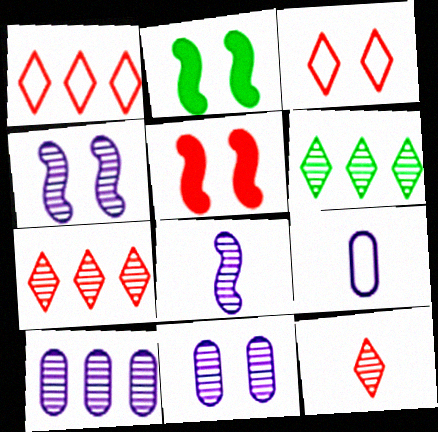[[2, 3, 11], 
[2, 7, 9], 
[5, 6, 9]]